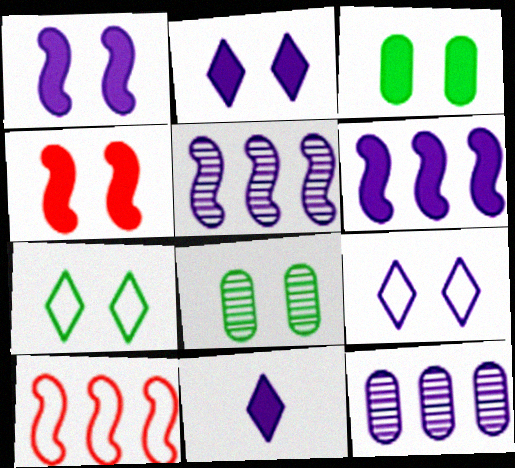[[2, 3, 4], 
[4, 8, 9], 
[8, 10, 11]]